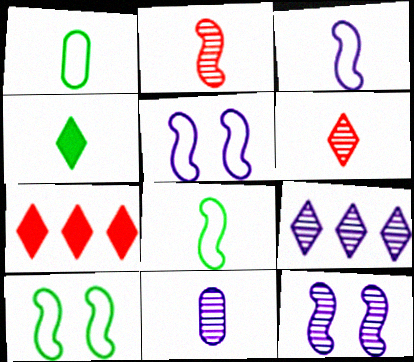[[1, 7, 12], 
[7, 10, 11], 
[9, 11, 12]]